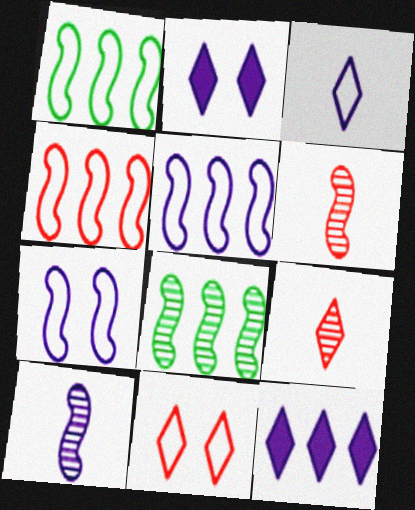[[1, 4, 5]]